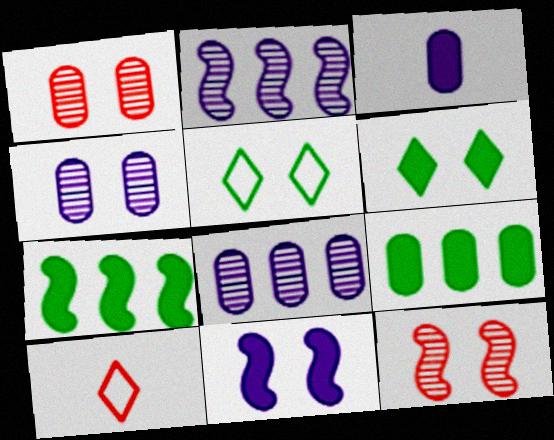[[1, 5, 11], 
[4, 7, 10]]